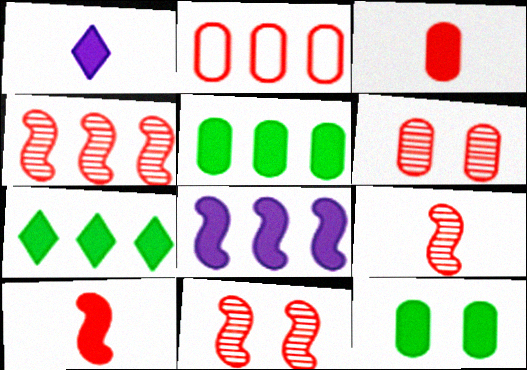[[2, 3, 6], 
[4, 9, 11]]